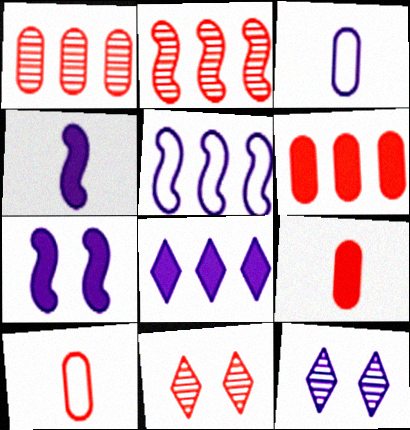[]